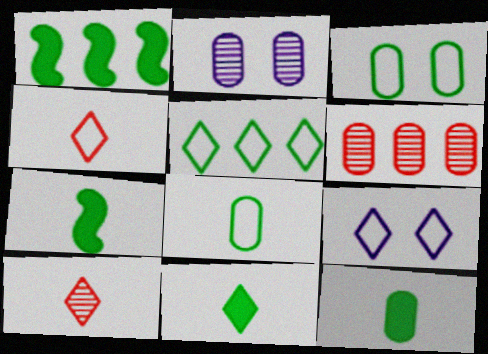[[1, 2, 4], 
[4, 5, 9], 
[6, 7, 9], 
[7, 11, 12]]